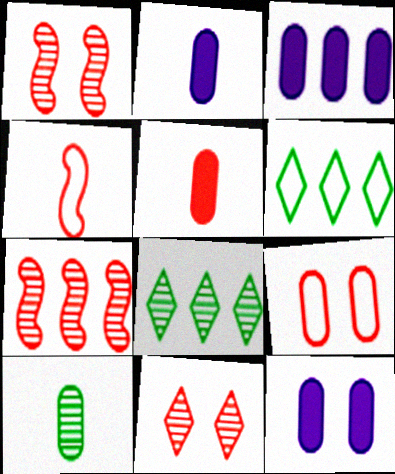[[1, 2, 6], 
[2, 3, 12], 
[3, 6, 7], 
[3, 9, 10], 
[4, 8, 12]]